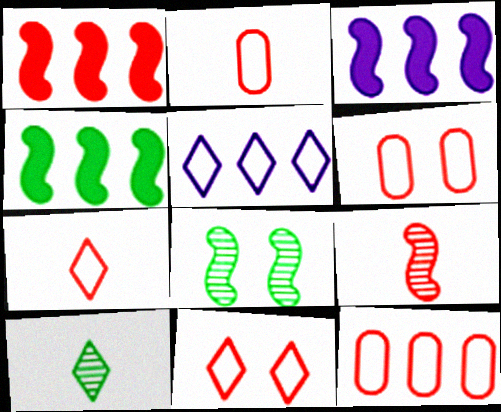[[1, 3, 4], 
[2, 6, 12], 
[3, 6, 10]]